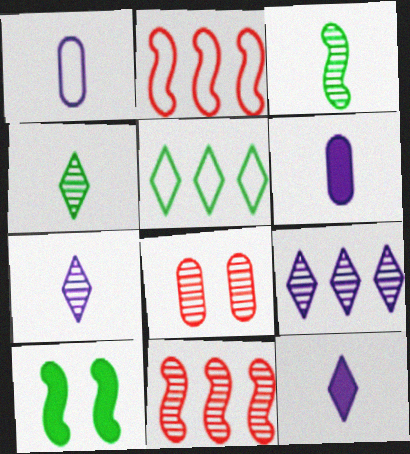[[3, 8, 9]]